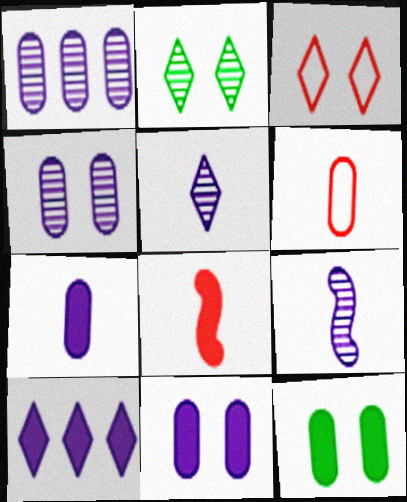[[1, 6, 12], 
[8, 10, 12]]